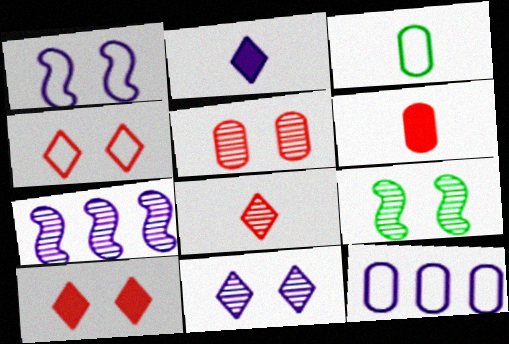[[3, 7, 10], 
[5, 9, 11]]